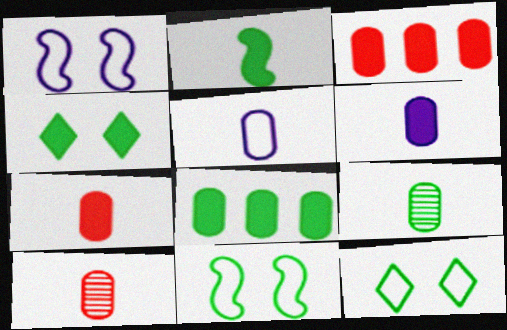[[2, 4, 8], 
[5, 7, 9]]